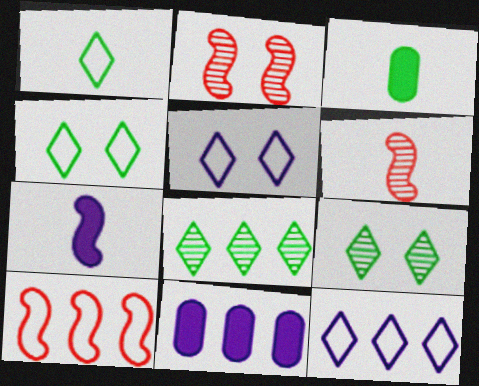[[1, 2, 11], 
[2, 3, 12], 
[4, 6, 11], 
[8, 10, 11]]